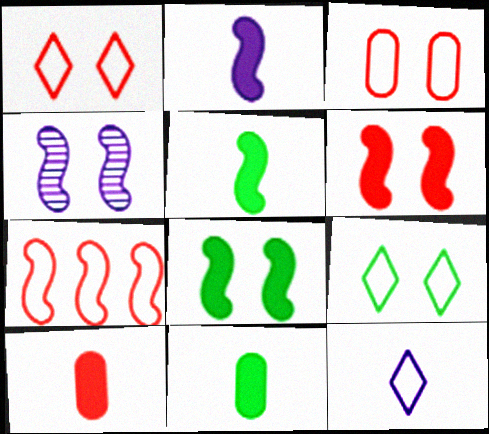[[4, 5, 7]]